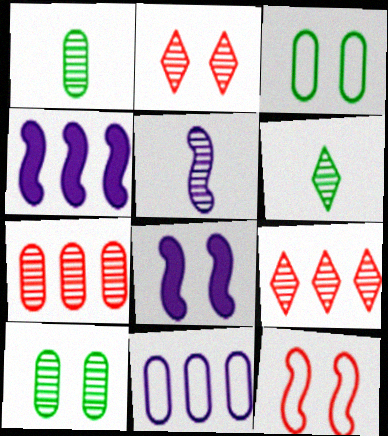[[2, 3, 8], 
[5, 9, 10]]